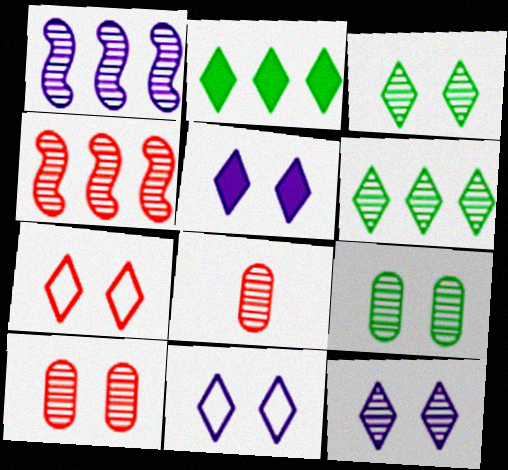[[1, 3, 8], 
[3, 5, 7], 
[5, 11, 12]]